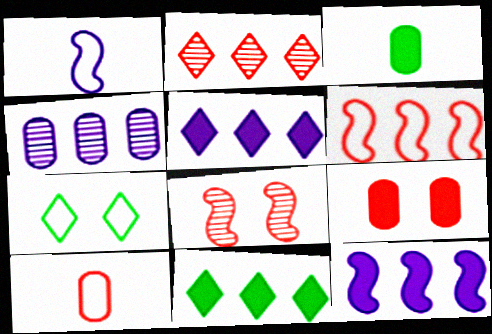[[4, 6, 11]]